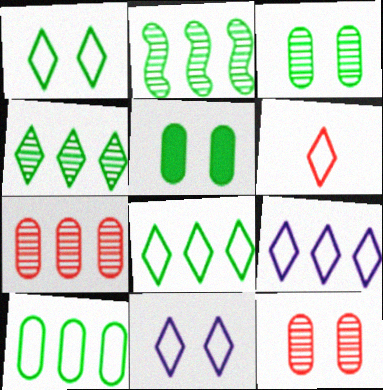[[1, 6, 9], 
[6, 8, 11]]